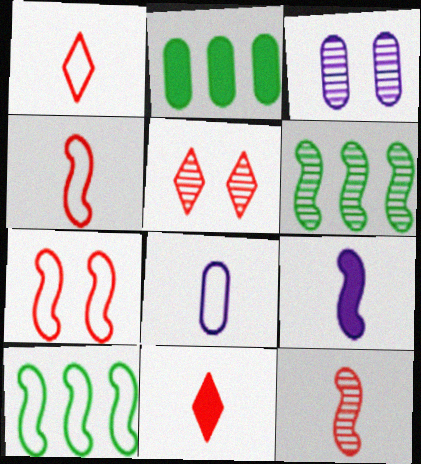[[3, 10, 11], 
[6, 7, 9]]